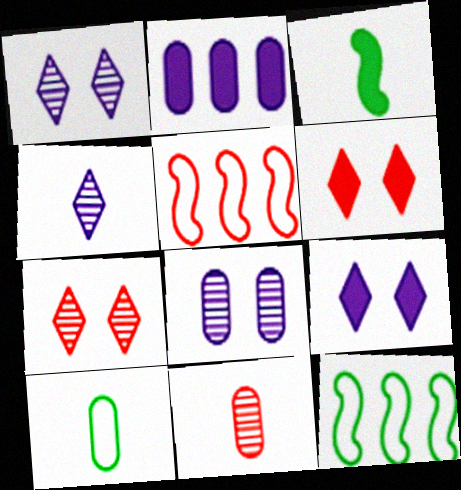[[2, 3, 6], 
[5, 6, 11], 
[9, 11, 12]]